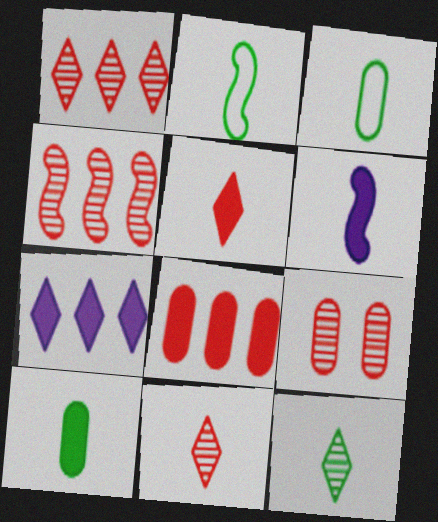[[2, 7, 9], 
[2, 10, 12], 
[3, 6, 11], 
[4, 9, 11], 
[5, 6, 10]]